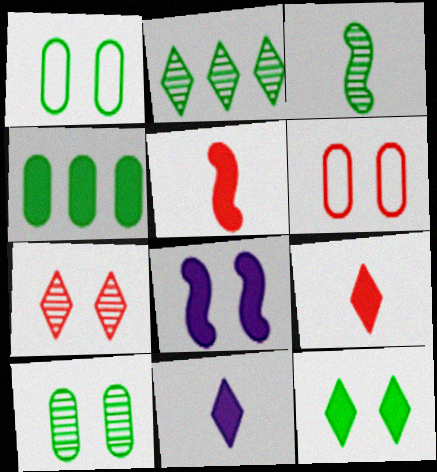[[1, 7, 8], 
[2, 3, 10], 
[4, 8, 9]]